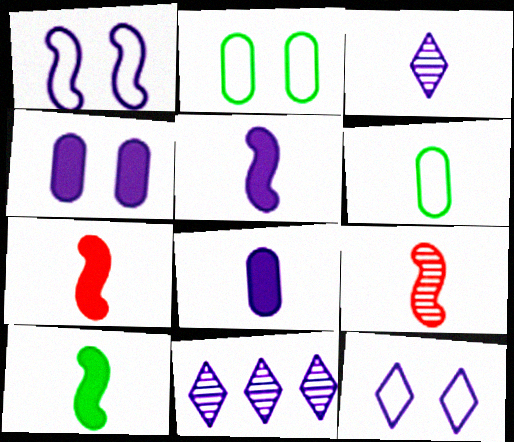[[1, 8, 11], 
[2, 7, 11], 
[3, 6, 7], 
[5, 7, 10]]